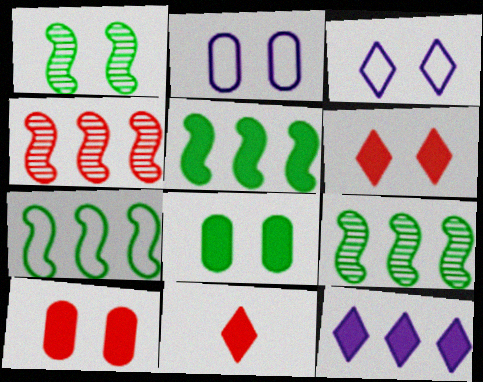[[1, 2, 6], 
[1, 3, 10], 
[2, 9, 11], 
[5, 7, 9]]